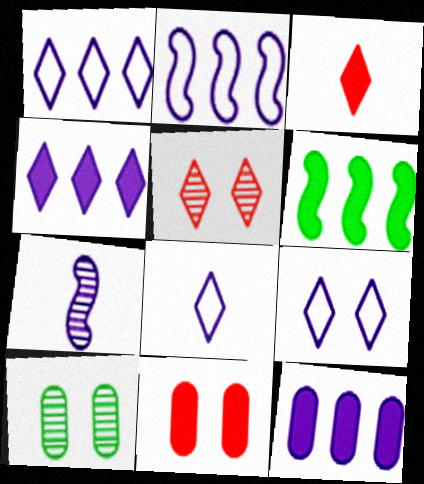[[1, 8, 9], 
[2, 3, 10], 
[7, 9, 12]]